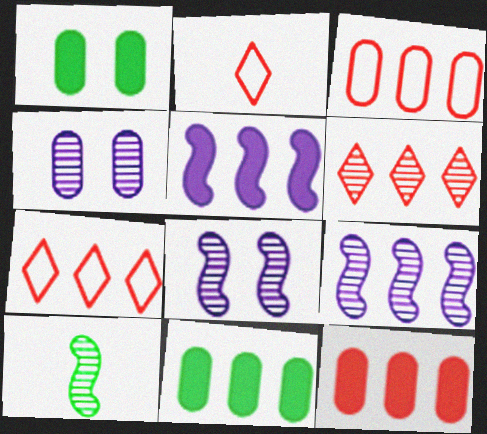[[1, 2, 9], 
[2, 8, 11], 
[4, 6, 10], 
[7, 9, 11]]